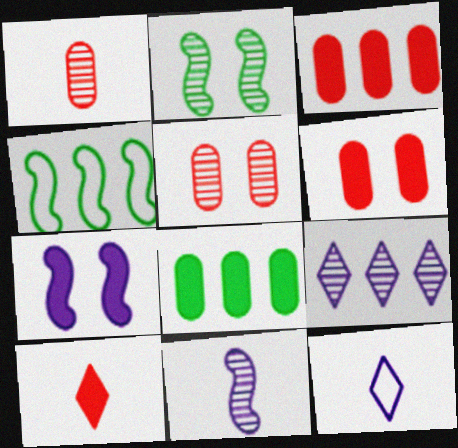[[1, 2, 9], 
[2, 3, 12], 
[3, 4, 9], 
[7, 8, 10]]